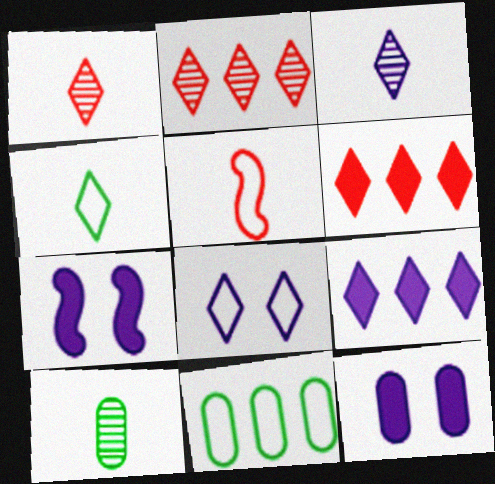[[1, 7, 11], 
[3, 8, 9], 
[5, 8, 11]]